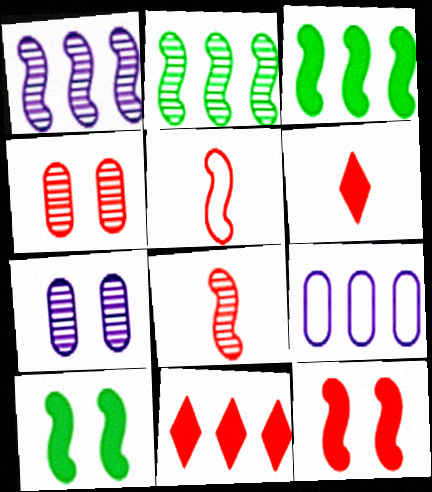[[1, 5, 10], 
[2, 9, 11], 
[4, 5, 11]]